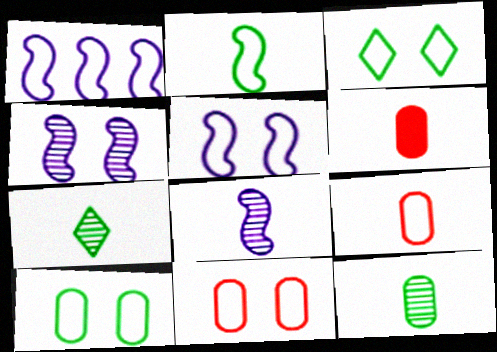[[1, 3, 9], 
[3, 5, 11]]